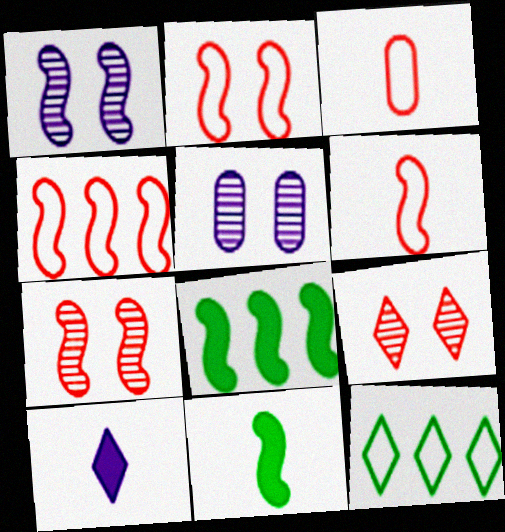[[1, 4, 11], 
[1, 6, 8], 
[2, 4, 6], 
[9, 10, 12]]